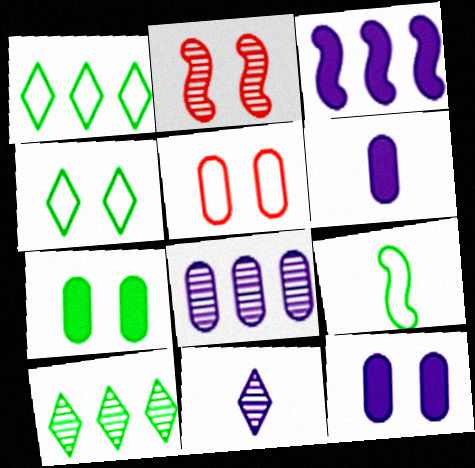[[1, 2, 6], 
[2, 3, 9], 
[2, 4, 12], 
[7, 9, 10]]